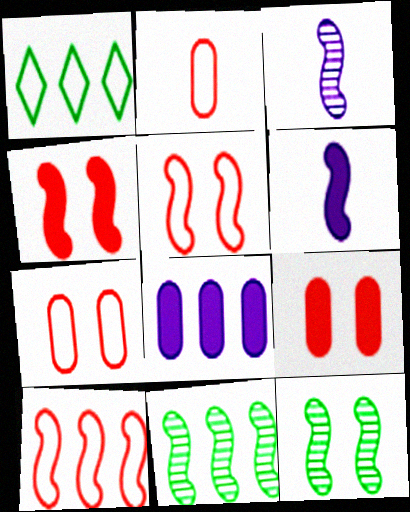[[1, 3, 9], 
[5, 6, 11], 
[6, 10, 12]]